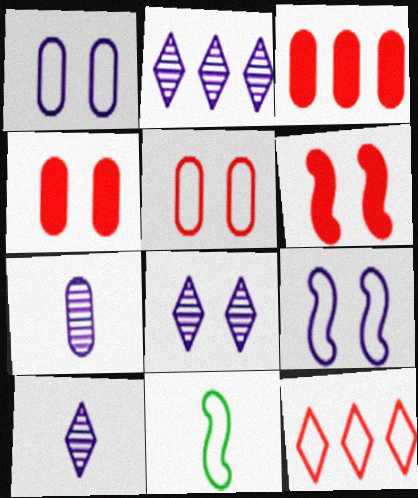[[1, 11, 12], 
[2, 4, 11], 
[2, 8, 10], 
[3, 8, 11]]